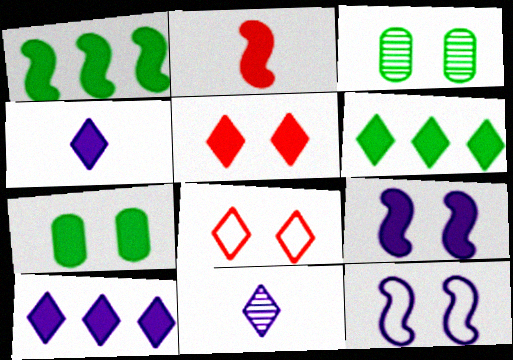[[1, 2, 9], 
[2, 7, 10], 
[3, 5, 12], 
[3, 8, 9], 
[4, 5, 6], 
[5, 7, 9], 
[6, 8, 11]]